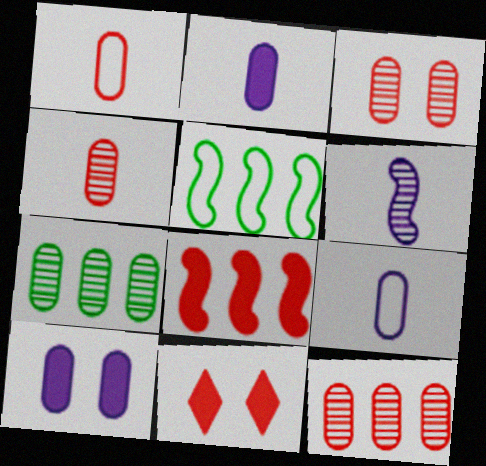[[1, 7, 10], 
[3, 4, 12]]